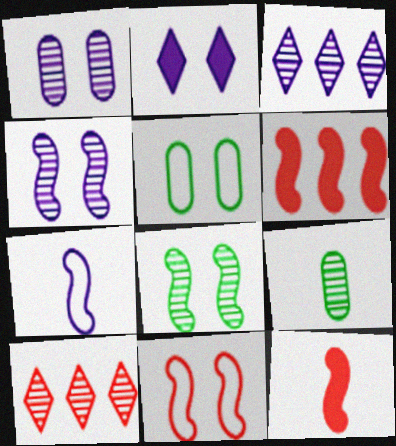[[3, 5, 12], 
[4, 9, 10], 
[6, 7, 8]]